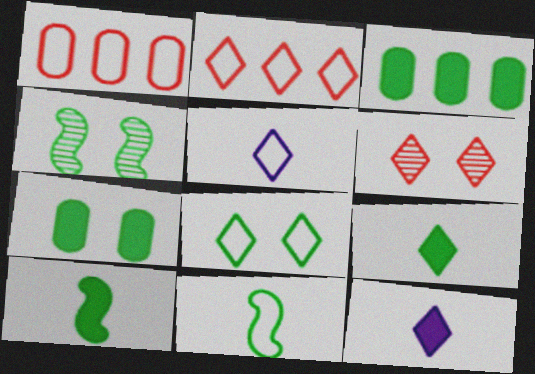[[1, 4, 12], 
[2, 5, 8], 
[4, 7, 8]]